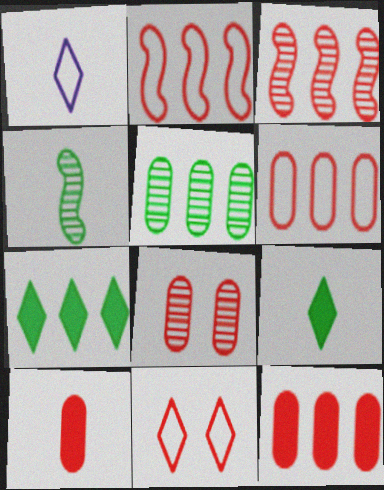[[1, 4, 10], 
[3, 10, 11], 
[6, 8, 10]]